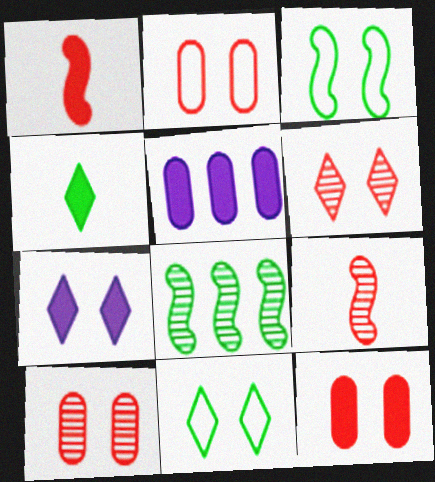[[2, 10, 12], 
[3, 7, 10], 
[5, 9, 11], 
[6, 7, 11]]